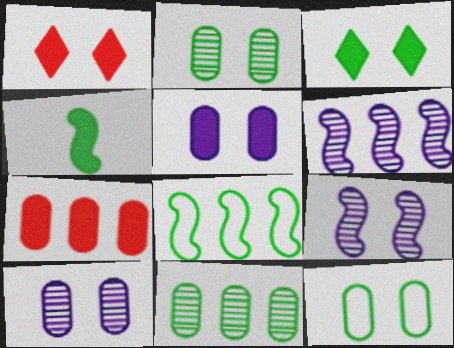[[1, 9, 12]]